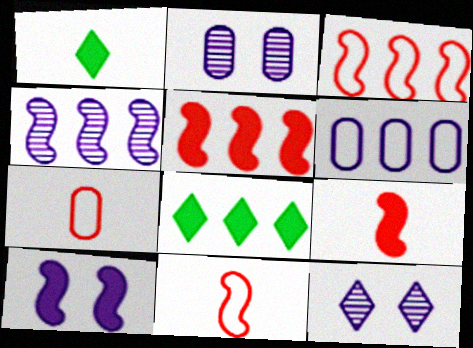[[1, 2, 3], 
[2, 8, 11]]